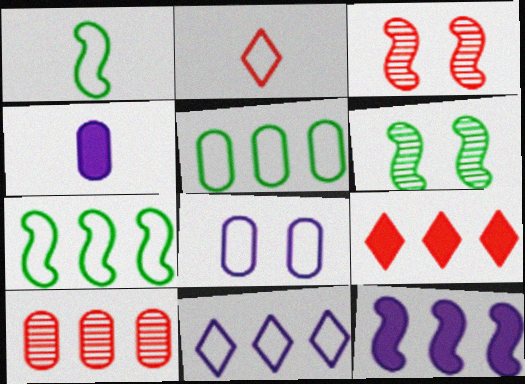[[1, 3, 12], 
[2, 7, 8]]